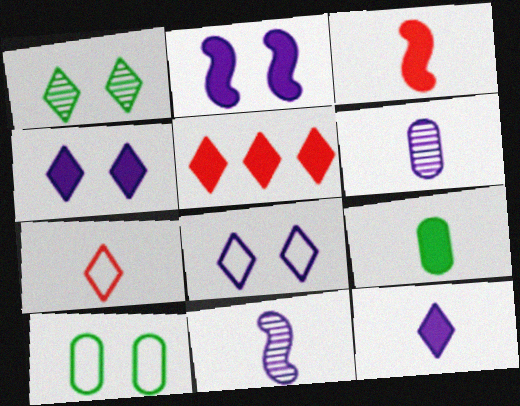[[2, 5, 9], 
[3, 9, 12], 
[5, 10, 11], 
[7, 9, 11]]